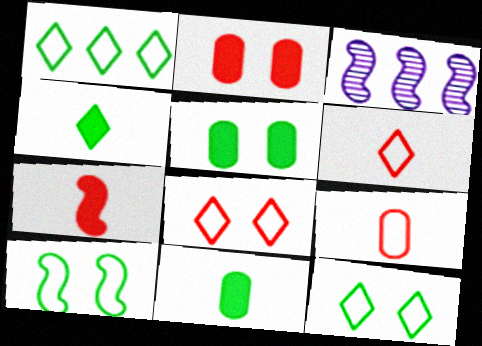[[3, 5, 6], 
[3, 7, 10], 
[3, 8, 11]]